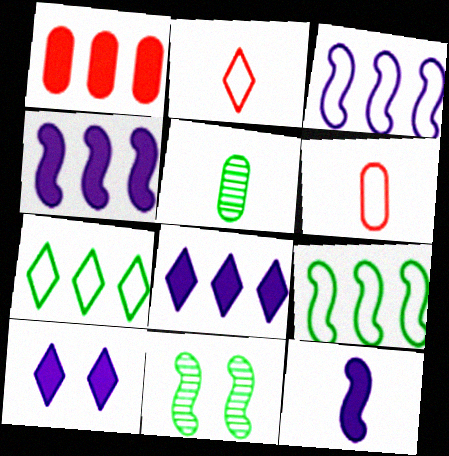[[2, 5, 12], 
[6, 8, 11]]